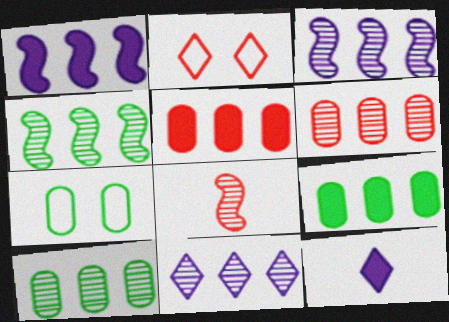[[2, 5, 8], 
[4, 6, 11]]